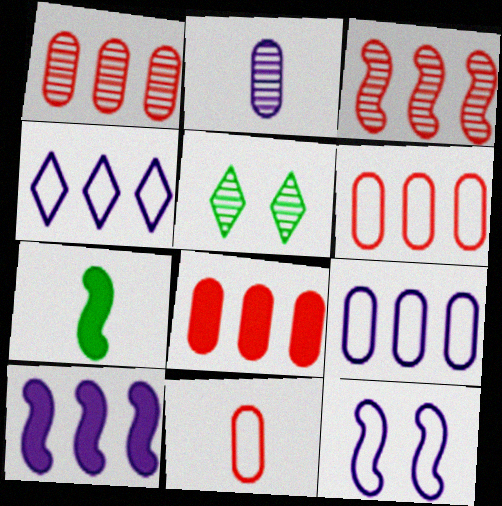[[1, 6, 8], 
[2, 3, 5], 
[3, 7, 12], 
[5, 10, 11]]